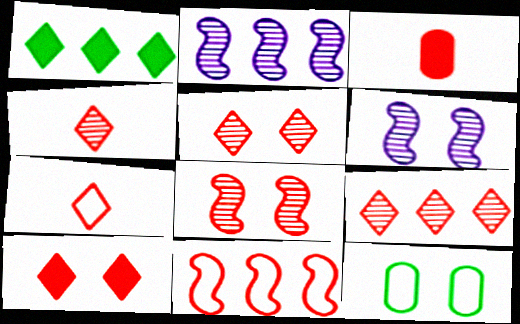[[3, 5, 11], 
[4, 5, 9], 
[6, 10, 12], 
[7, 9, 10]]